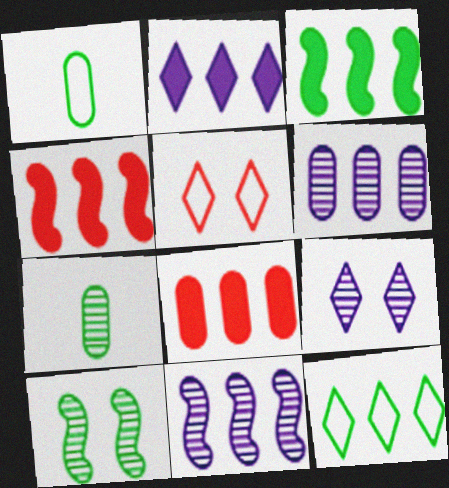[[1, 4, 9], 
[2, 3, 8], 
[4, 6, 12], 
[8, 11, 12]]